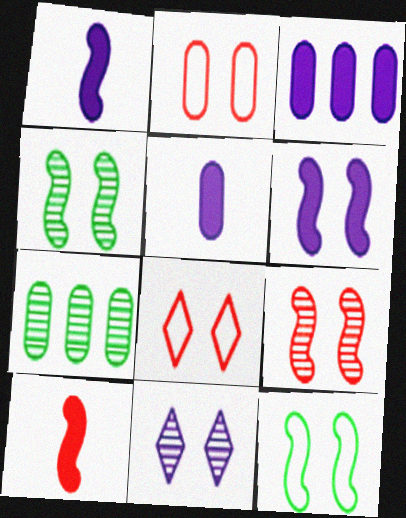[[1, 7, 8], 
[2, 5, 7], 
[6, 9, 12]]